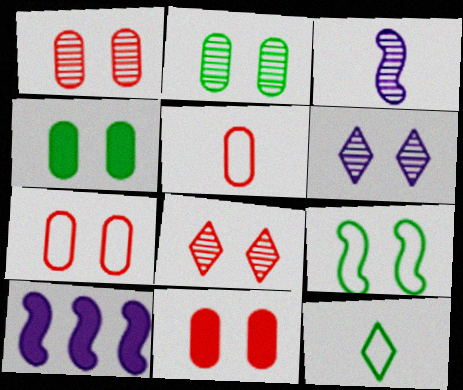[[1, 7, 11], 
[1, 10, 12], 
[6, 9, 11]]